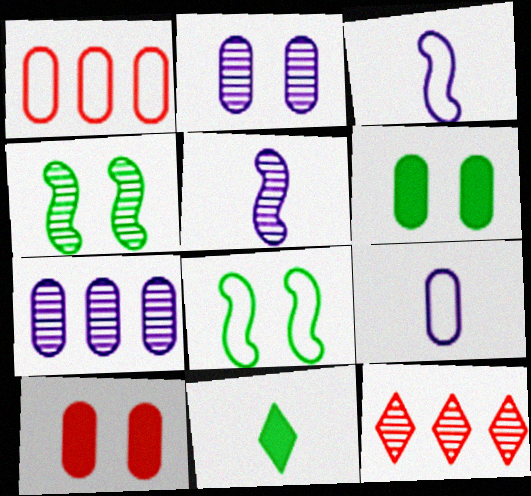[[3, 6, 12]]